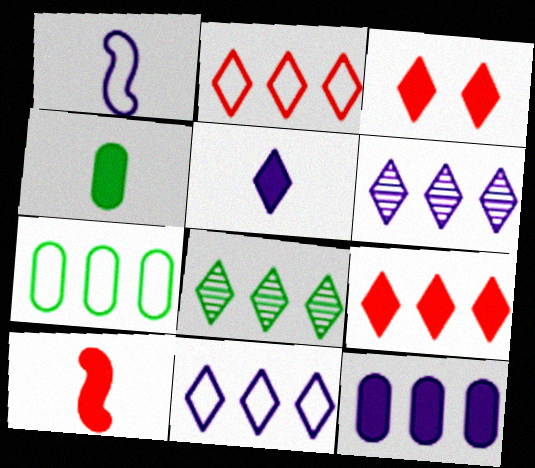[[4, 5, 10], 
[8, 9, 11]]